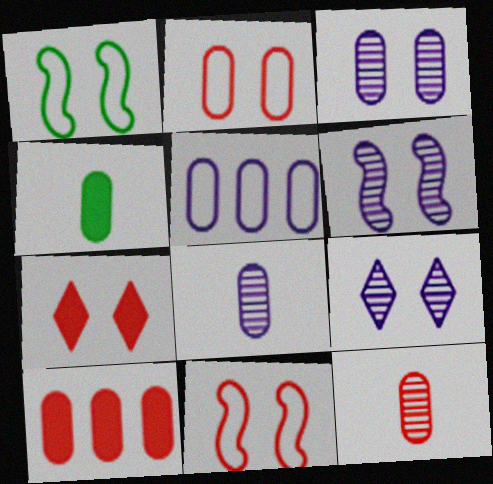[[1, 3, 7], 
[2, 10, 12], 
[3, 6, 9]]